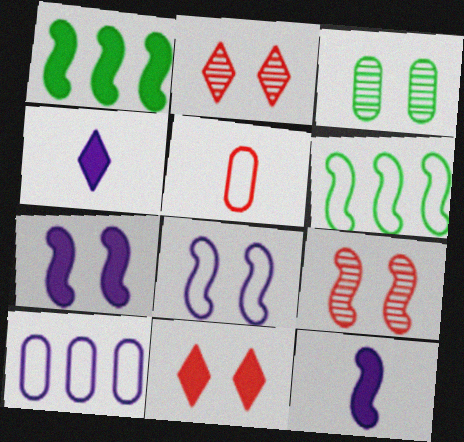[[3, 8, 11], 
[6, 9, 12]]